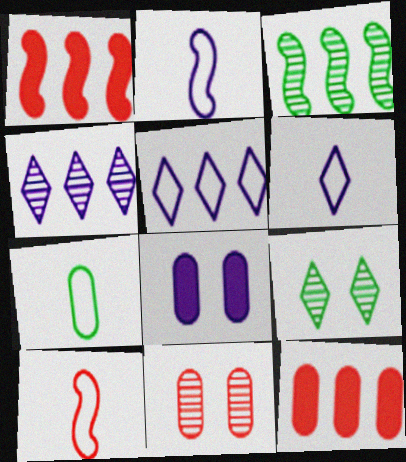[[2, 4, 8], 
[2, 9, 12], 
[3, 5, 12], 
[6, 7, 10]]